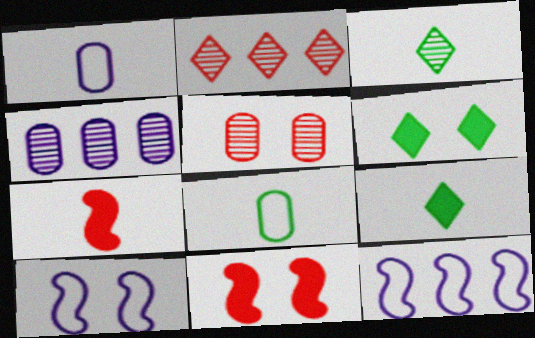[[1, 3, 7], 
[5, 6, 10], 
[5, 9, 12]]